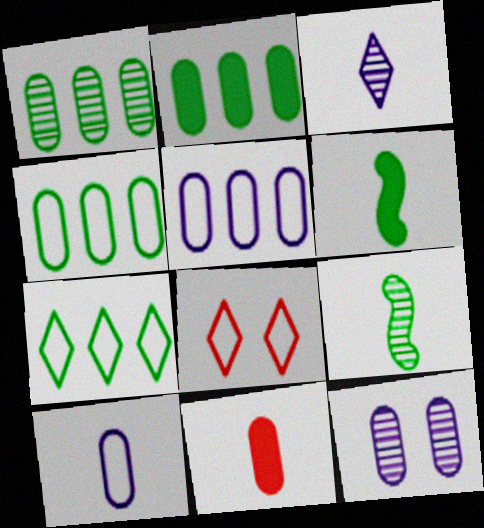[[1, 2, 4], 
[4, 11, 12]]